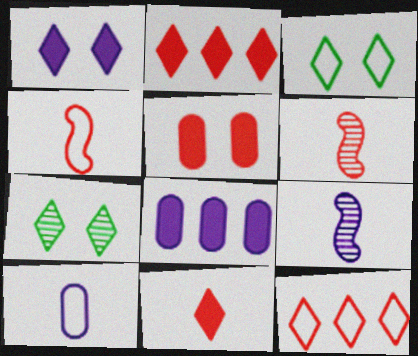[[3, 6, 8], 
[4, 7, 8], 
[5, 6, 12]]